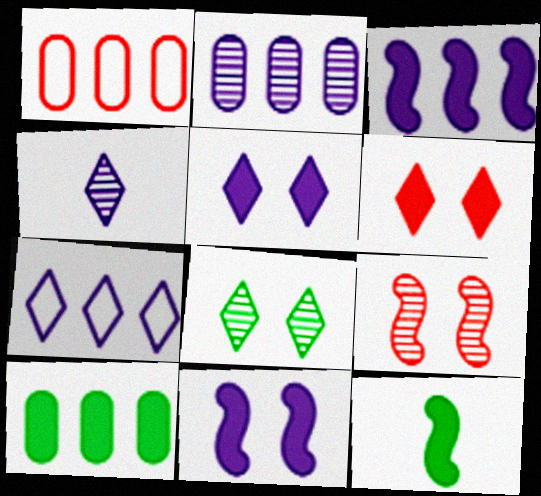[[1, 2, 10], 
[2, 3, 7], 
[4, 5, 7]]